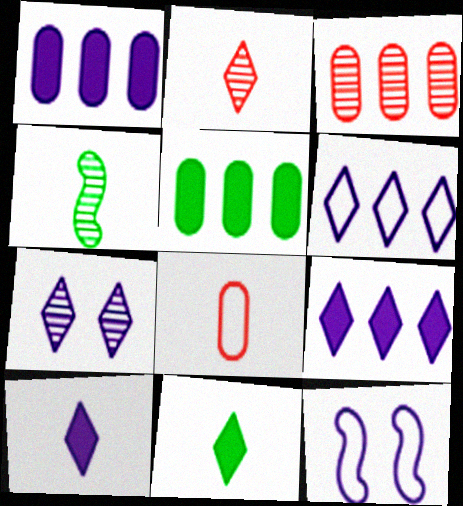[[2, 5, 12], 
[3, 4, 7], 
[3, 11, 12], 
[4, 8, 10], 
[6, 7, 10]]